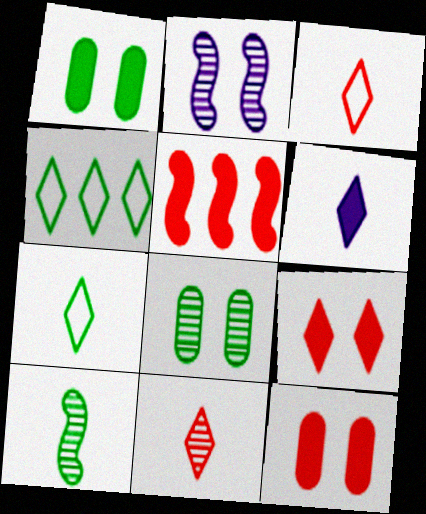[[1, 4, 10], 
[1, 5, 6], 
[6, 7, 11]]